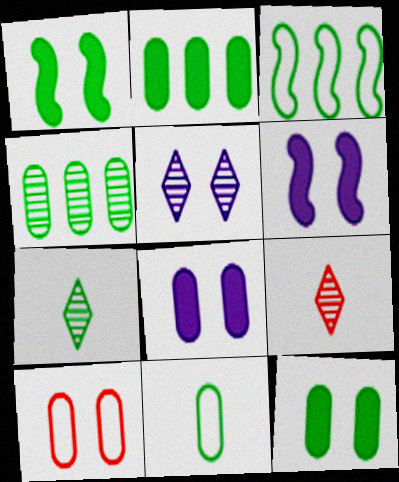[[1, 5, 10], 
[3, 7, 12], 
[3, 8, 9], 
[4, 11, 12]]